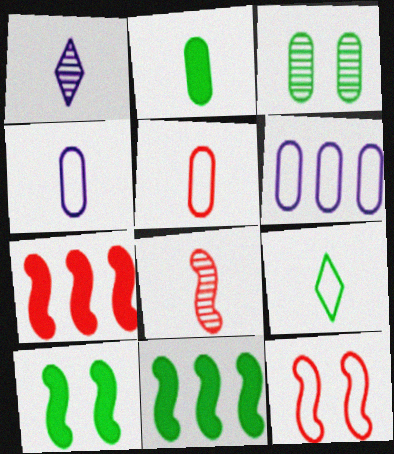[[3, 9, 11], 
[6, 9, 12], 
[7, 8, 12]]